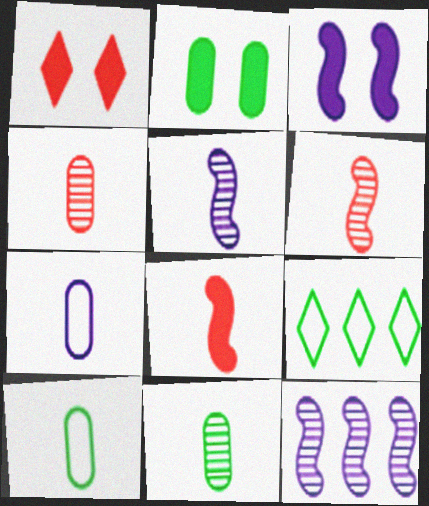[[1, 2, 3], 
[1, 10, 12], 
[3, 4, 9]]